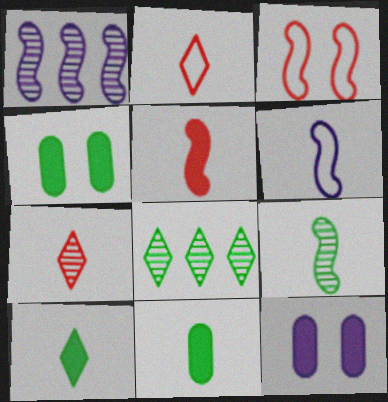[[1, 2, 4], 
[5, 6, 9], 
[6, 7, 11]]